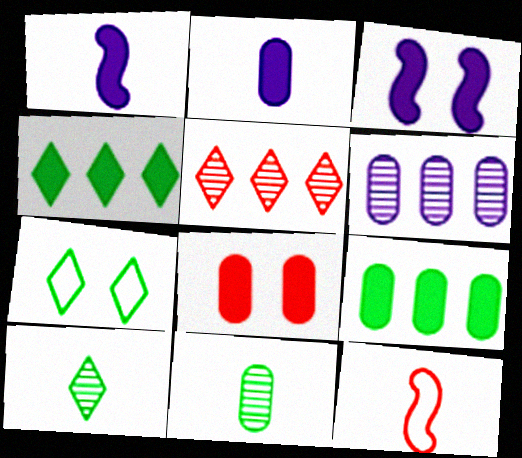[[1, 4, 8], 
[2, 8, 9], 
[2, 10, 12], 
[4, 7, 10], 
[5, 8, 12]]